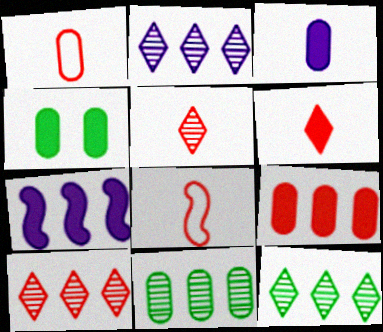[[2, 4, 8], 
[2, 10, 12], 
[3, 4, 9], 
[4, 6, 7]]